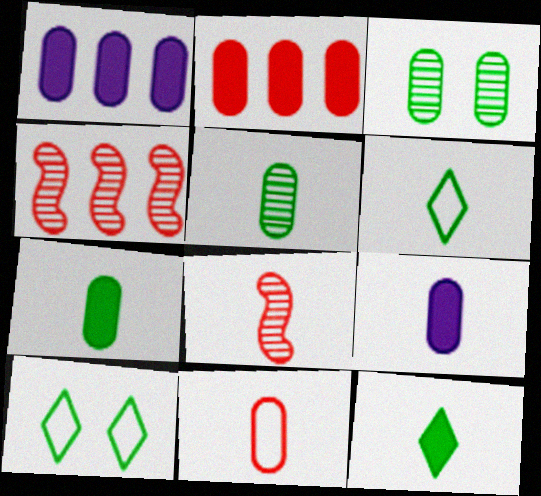[[1, 3, 11], 
[1, 8, 10], 
[4, 9, 10], 
[5, 9, 11], 
[6, 8, 9]]